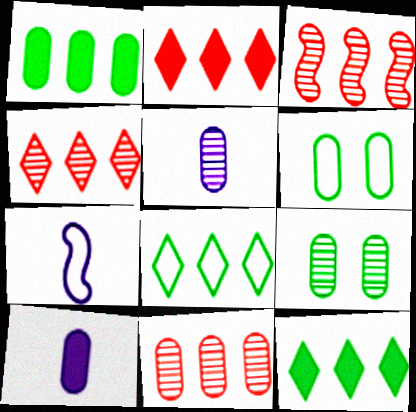[[2, 7, 9], 
[3, 4, 11], 
[5, 9, 11], 
[6, 10, 11]]